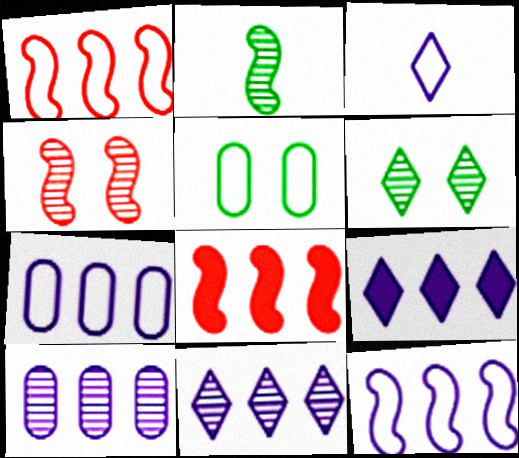[[1, 3, 5], 
[9, 10, 12]]